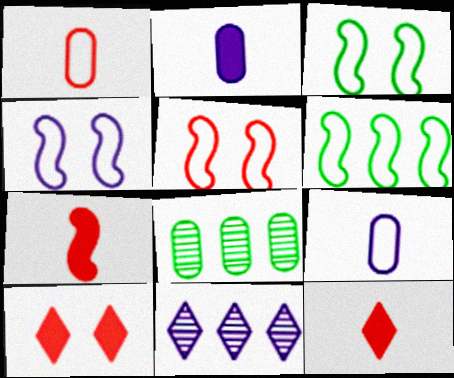[[2, 4, 11], 
[3, 4, 5], 
[4, 8, 12]]